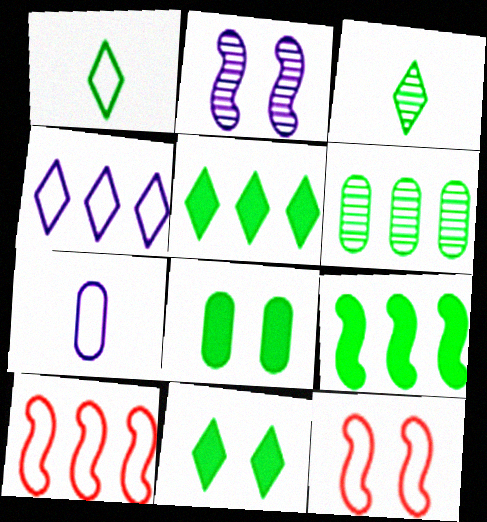[]